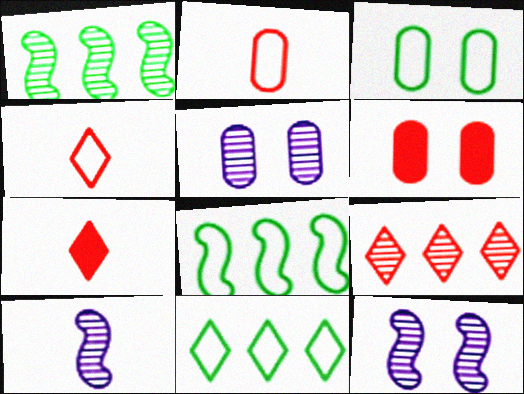[[3, 5, 6], 
[5, 7, 8], 
[6, 10, 11]]